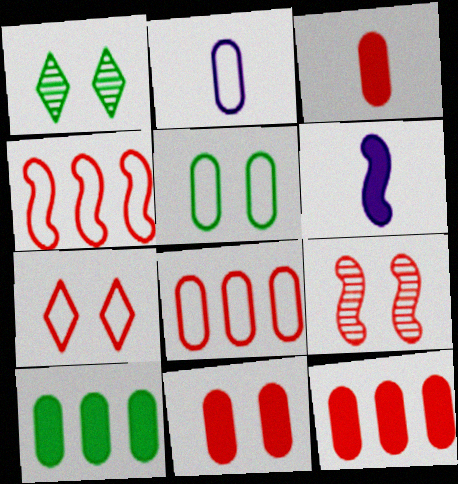[[1, 6, 8], 
[2, 5, 8], 
[3, 11, 12], 
[7, 9, 11]]